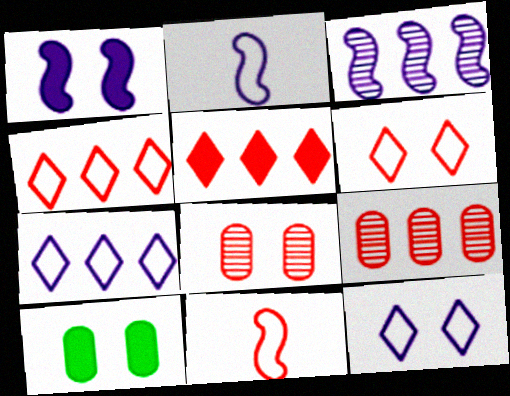[[1, 2, 3], 
[5, 8, 11]]